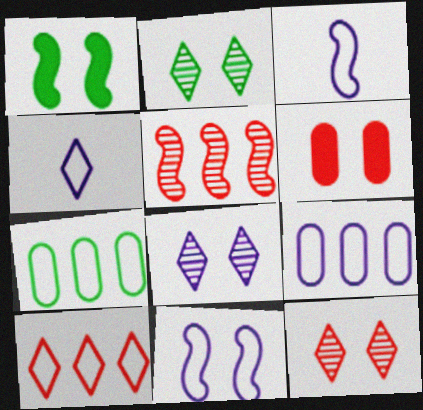[[1, 3, 5], 
[2, 6, 11], 
[2, 8, 12], 
[4, 9, 11]]